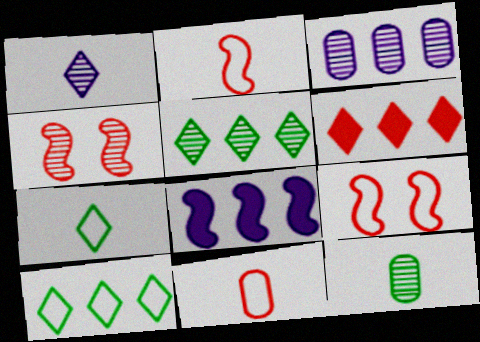[[4, 6, 11]]